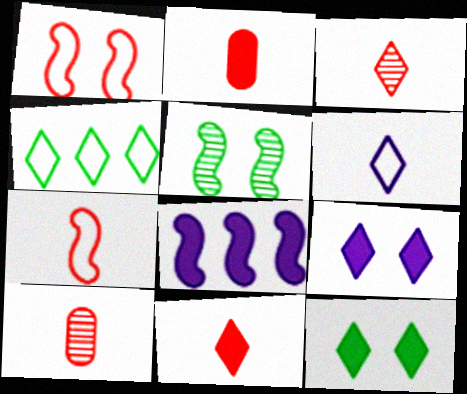[[2, 3, 7], 
[2, 8, 12], 
[3, 4, 9], 
[5, 7, 8], 
[7, 10, 11]]